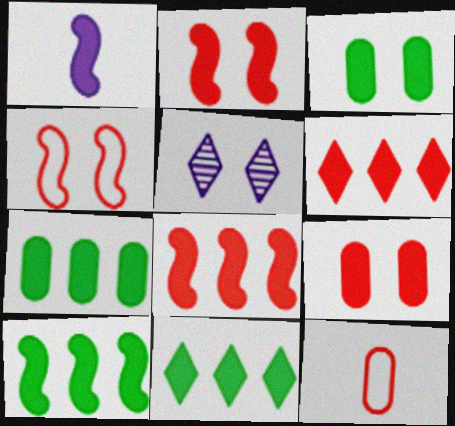[[1, 2, 10], 
[1, 3, 6], 
[1, 9, 11], 
[3, 4, 5], 
[5, 10, 12], 
[7, 10, 11]]